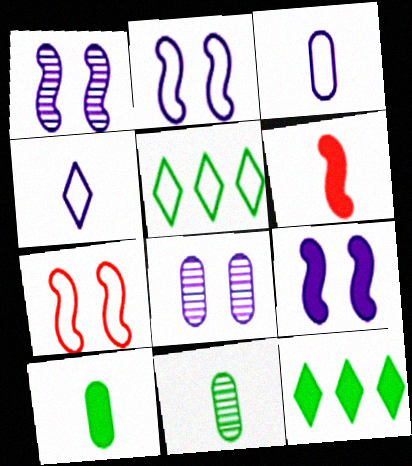[[1, 2, 9], 
[3, 5, 7], 
[4, 6, 11], 
[5, 6, 8]]